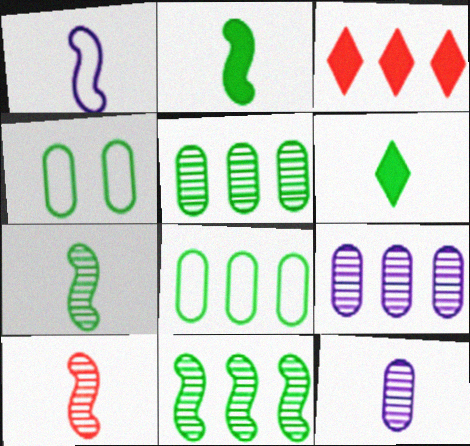[[1, 2, 10], 
[4, 6, 11]]